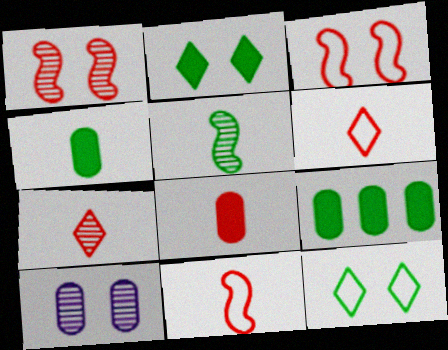[[2, 3, 10], 
[5, 9, 12], 
[7, 8, 11]]